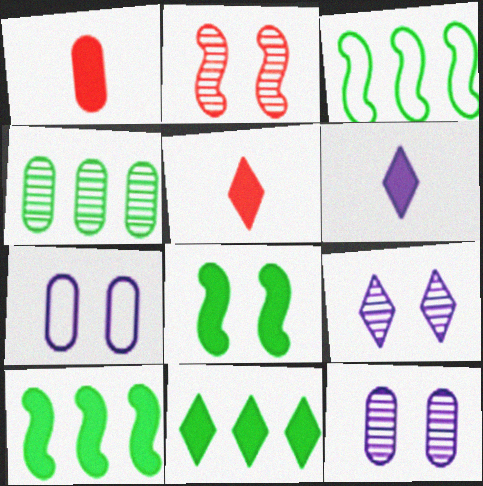[[1, 3, 9], 
[1, 4, 7], 
[3, 4, 11], 
[3, 5, 12]]